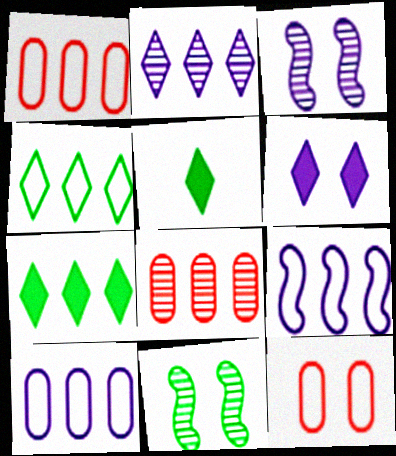[[1, 3, 5], 
[1, 4, 9], 
[6, 11, 12], 
[7, 8, 9]]